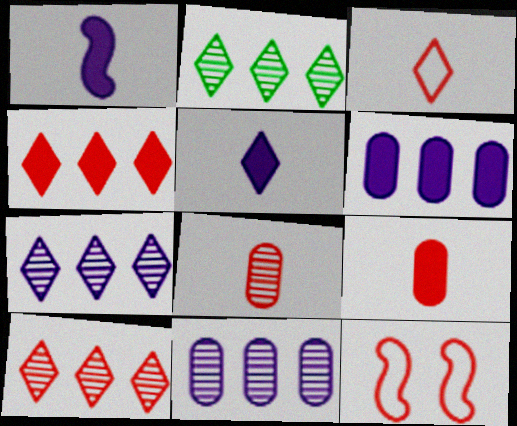[[2, 7, 10], 
[4, 8, 12], 
[9, 10, 12]]